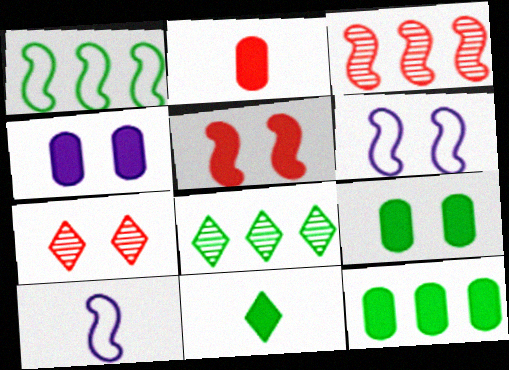[[1, 8, 12], 
[2, 4, 12], 
[2, 6, 8], 
[6, 7, 9], 
[7, 10, 12]]